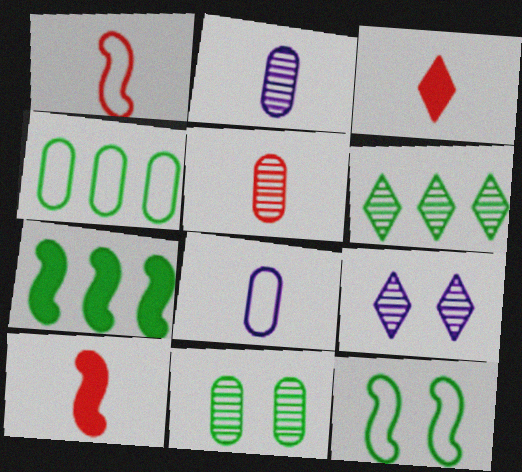[[1, 3, 5], 
[4, 6, 7], 
[4, 9, 10]]